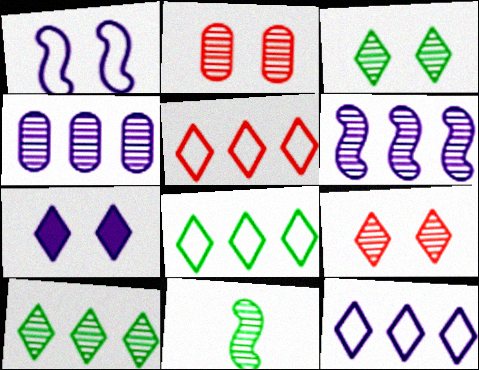[[4, 9, 11], 
[5, 8, 12]]